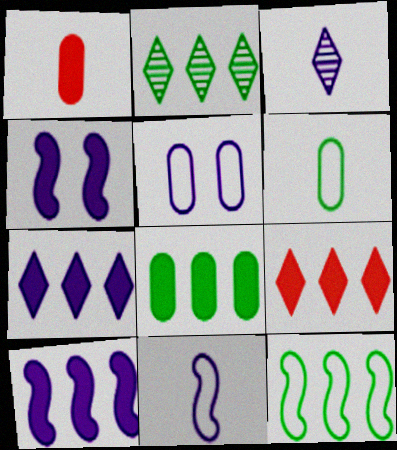[[2, 8, 12], 
[3, 5, 10], 
[8, 9, 10]]